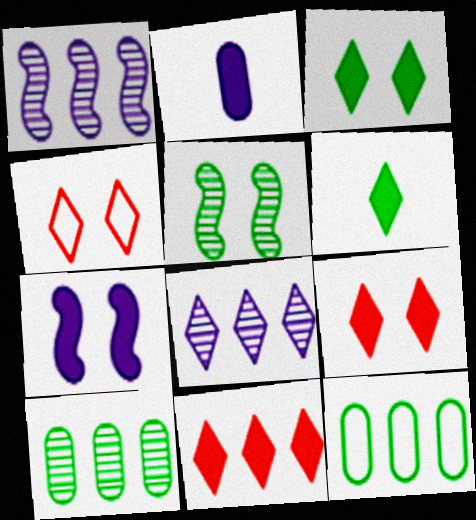[[1, 11, 12], 
[4, 6, 8], 
[5, 6, 12]]